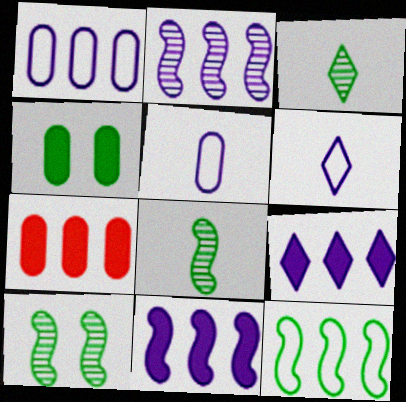[[1, 2, 9], 
[3, 4, 12], 
[6, 7, 10]]